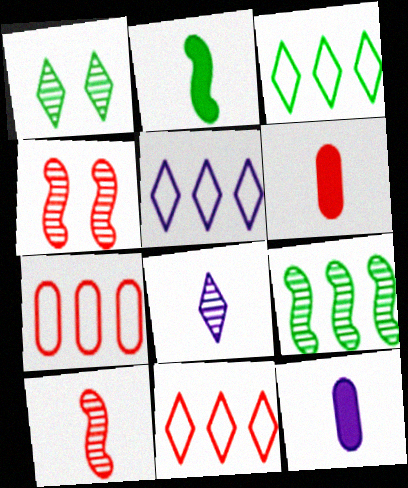[[3, 4, 12], 
[3, 5, 11], 
[4, 6, 11]]